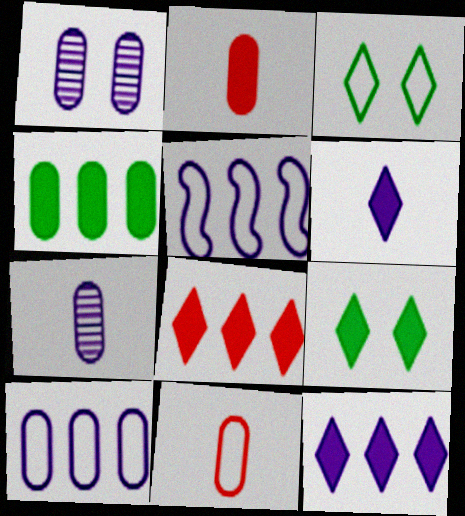[[1, 4, 11], 
[1, 5, 6], 
[3, 5, 11], 
[6, 8, 9]]